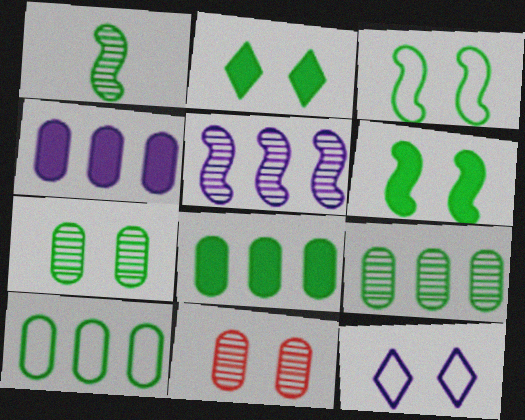[[1, 2, 10], 
[2, 3, 7], 
[6, 11, 12], 
[8, 9, 10]]